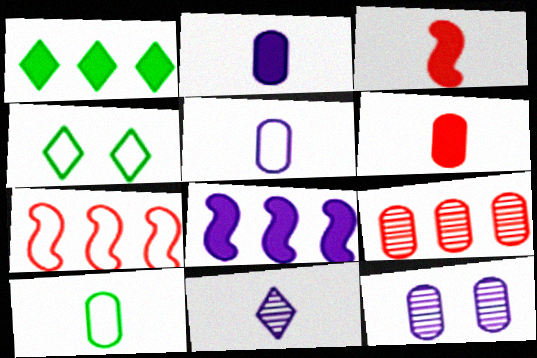[[3, 10, 11], 
[4, 5, 7]]